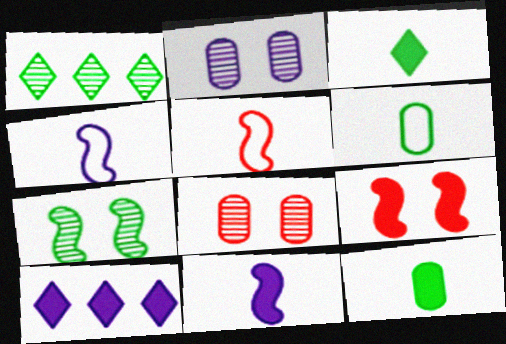[[2, 4, 10], 
[9, 10, 12]]